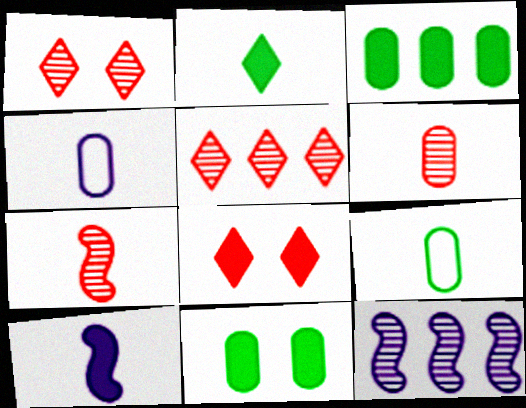[[2, 4, 7], 
[3, 8, 10], 
[8, 9, 12]]